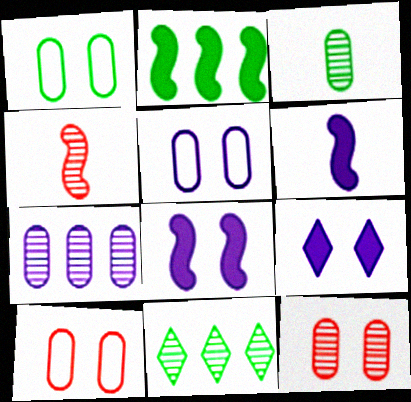[[1, 5, 10], 
[3, 7, 12], 
[6, 10, 11]]